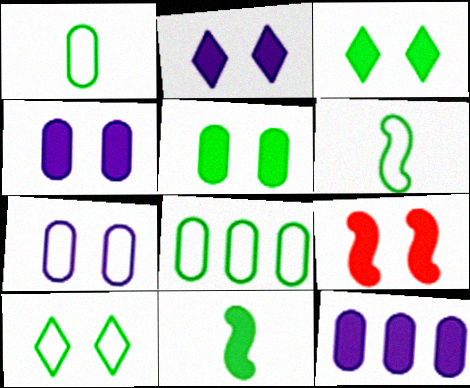[[2, 5, 9], 
[3, 4, 9], 
[6, 8, 10]]